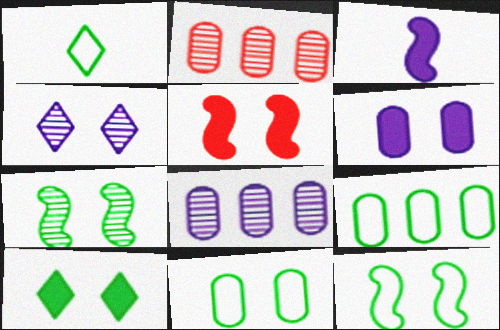[[1, 5, 8], 
[1, 9, 12], 
[4, 5, 11], 
[5, 6, 10], 
[7, 10, 11]]